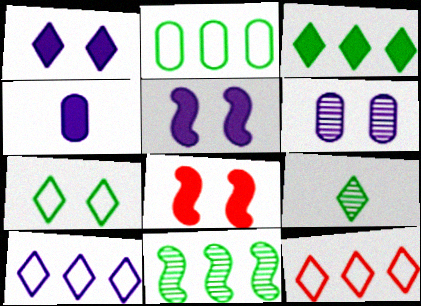[[1, 9, 12], 
[2, 3, 11], 
[3, 4, 8], 
[3, 7, 9], 
[6, 7, 8]]